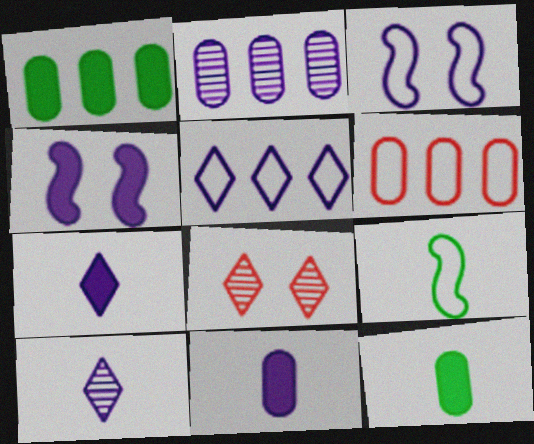[[1, 2, 6], 
[2, 3, 7]]